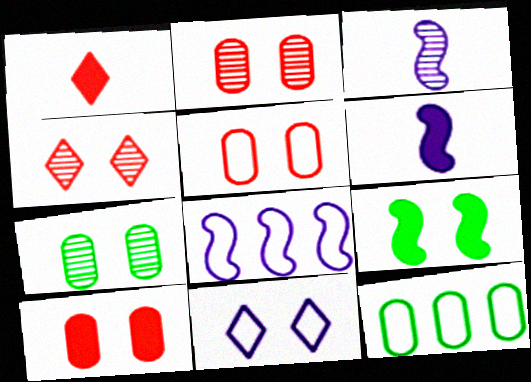[[1, 7, 8], 
[2, 5, 10], 
[2, 9, 11], 
[4, 6, 12]]